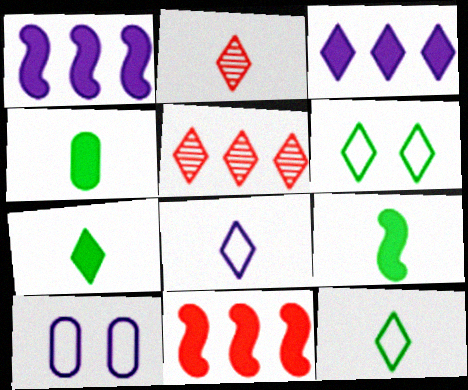[[2, 3, 6], 
[2, 7, 8], 
[4, 7, 9], 
[5, 9, 10]]